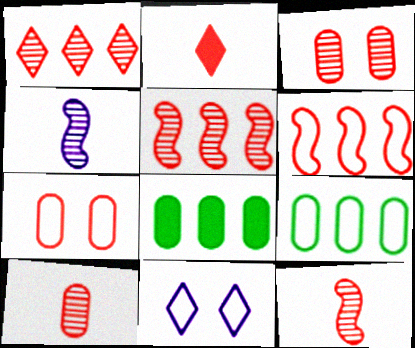[[1, 3, 12], 
[2, 3, 6], 
[2, 5, 7], 
[8, 11, 12]]